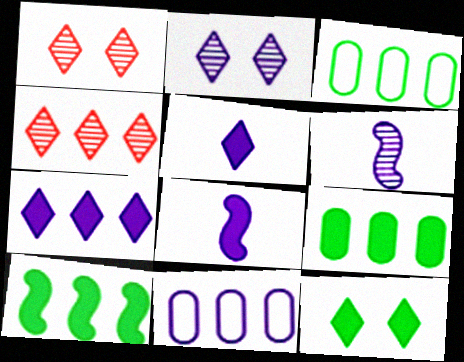[[1, 3, 8], 
[2, 8, 11], 
[4, 10, 11]]